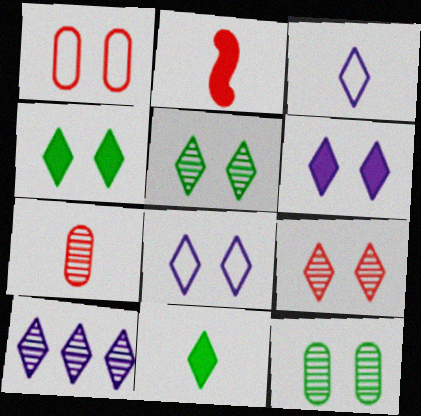[[3, 6, 10], 
[4, 8, 9]]